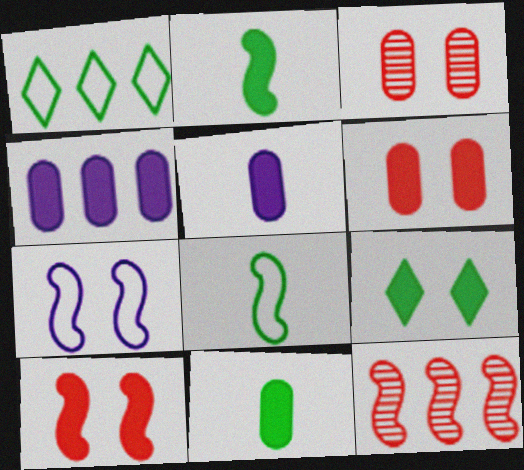[[1, 4, 12], 
[2, 7, 12], 
[3, 7, 9], 
[4, 6, 11]]